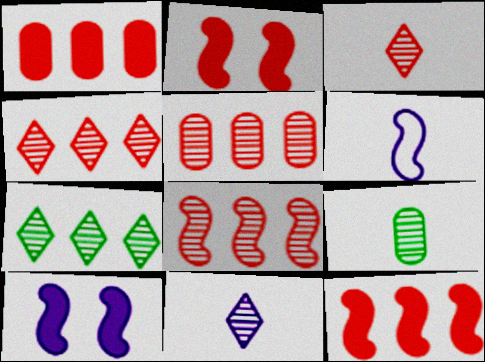[[4, 5, 8]]